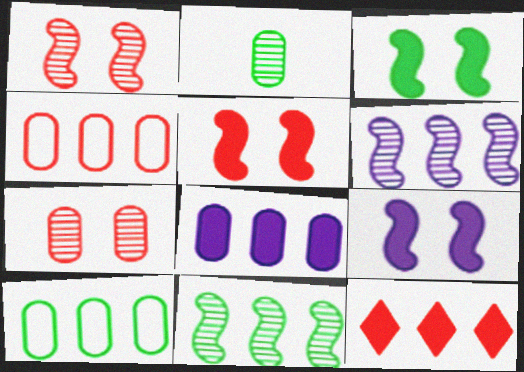[[3, 5, 9], 
[6, 10, 12]]